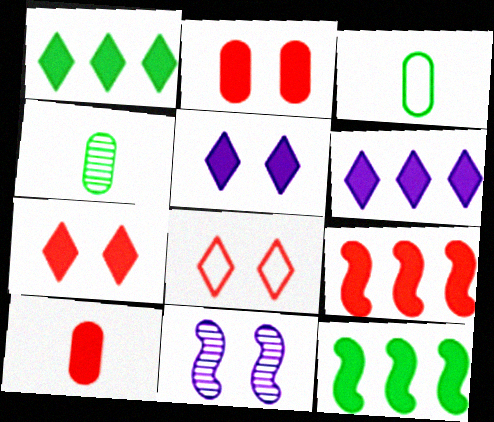[[5, 10, 12], 
[7, 9, 10]]